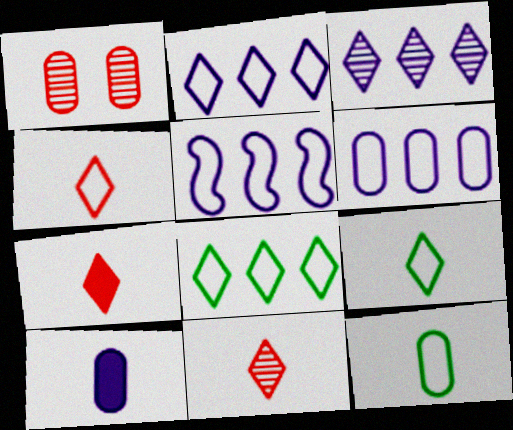[[2, 5, 6], 
[4, 7, 11]]